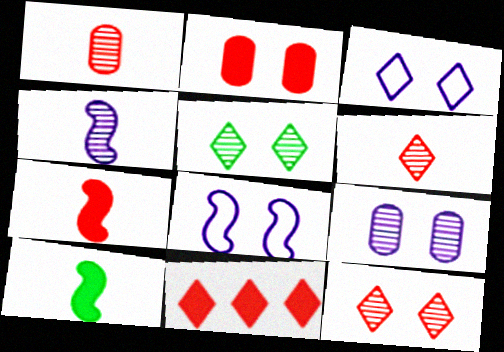[[2, 5, 8], 
[2, 7, 11]]